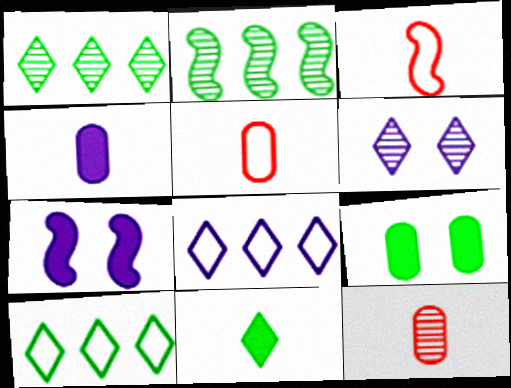[[1, 5, 7], 
[2, 3, 7], 
[2, 6, 12], 
[7, 10, 12]]